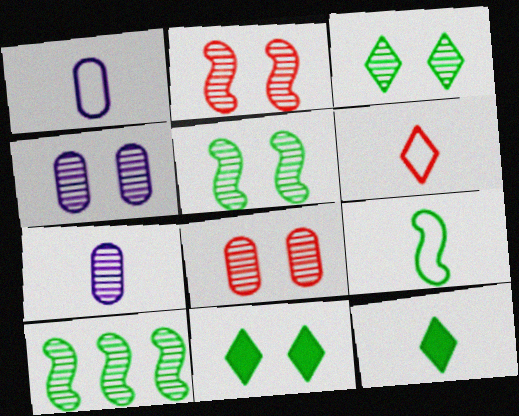[[1, 6, 9], 
[2, 3, 4]]